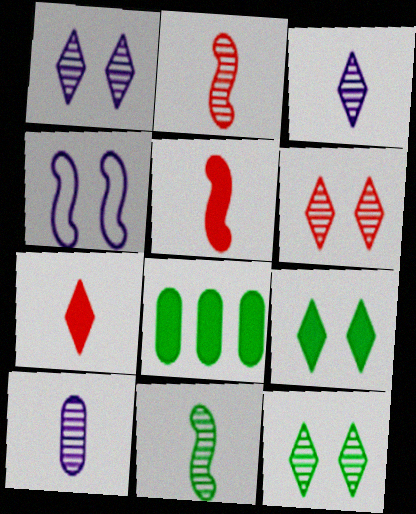[[1, 6, 12]]